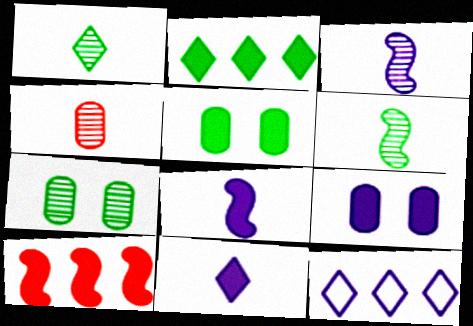[[1, 3, 4], 
[3, 9, 12], 
[5, 10, 11]]